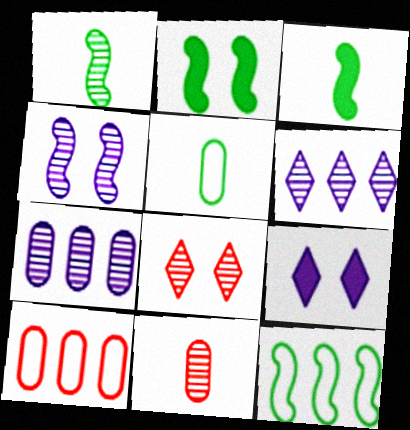[[1, 2, 12], 
[1, 7, 8], 
[1, 9, 10], 
[9, 11, 12]]